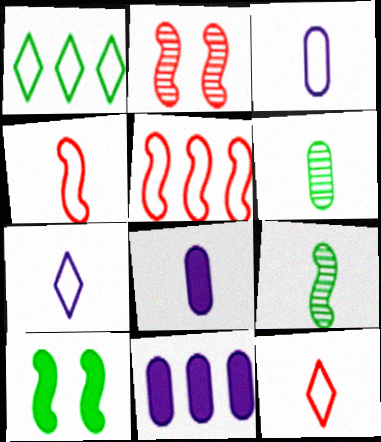[[1, 2, 8], 
[1, 6, 10], 
[8, 9, 12]]